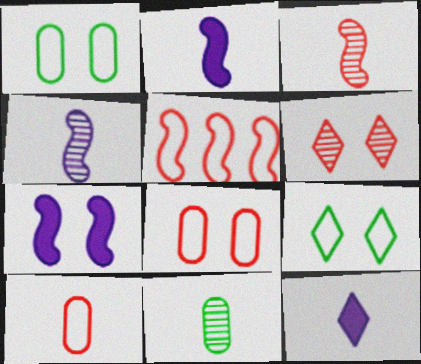[[1, 6, 7]]